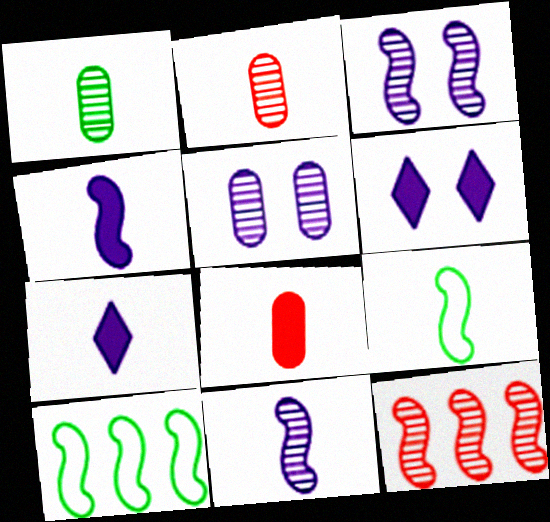[[2, 6, 10], 
[2, 7, 9]]